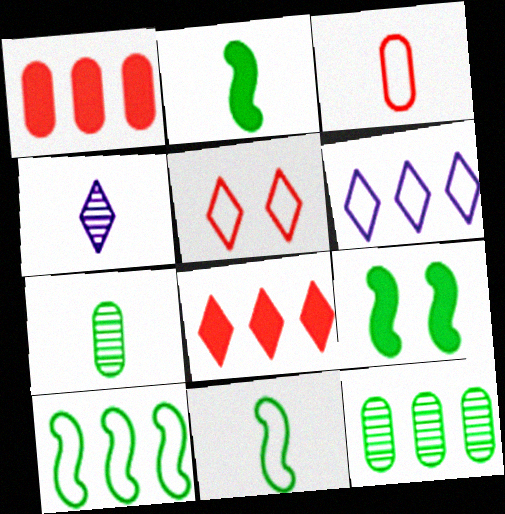[[2, 3, 4]]